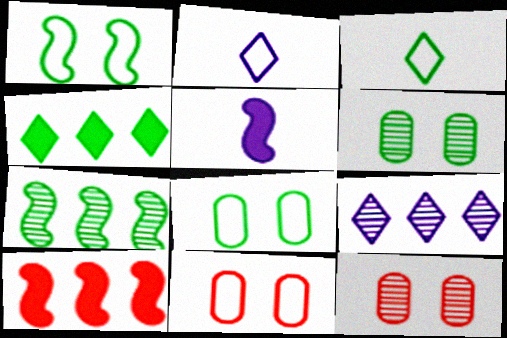[[2, 6, 10]]